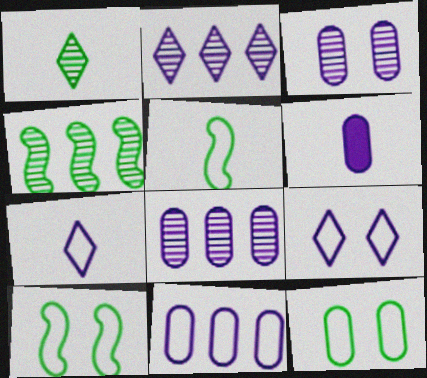[[3, 6, 11]]